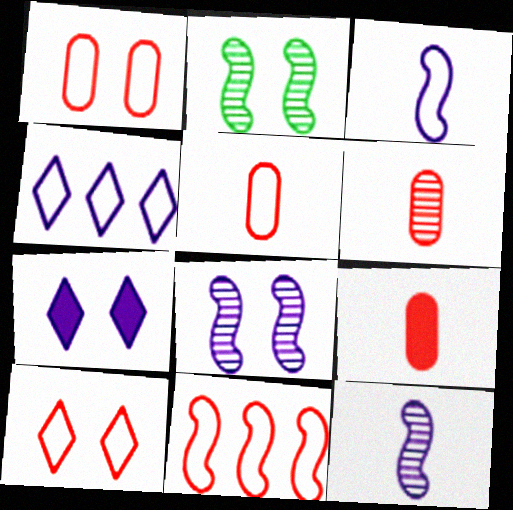[[1, 2, 7], 
[2, 4, 9], 
[5, 6, 9], 
[5, 10, 11]]